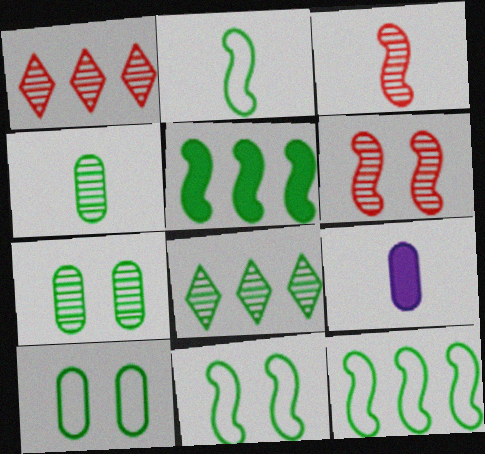[[1, 9, 11], 
[2, 11, 12]]